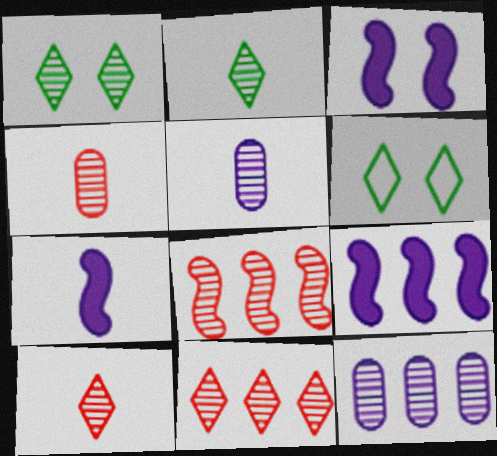[[1, 5, 8], 
[3, 7, 9], 
[4, 6, 9]]